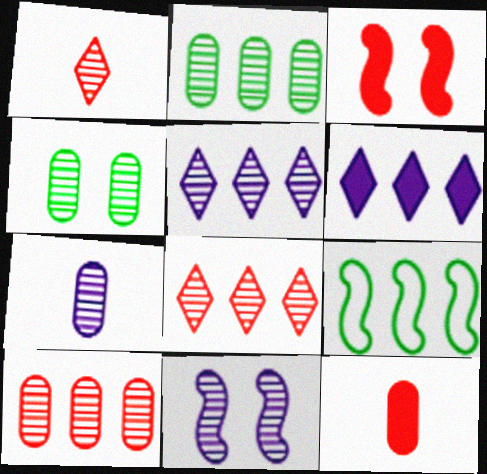[[1, 2, 11], 
[4, 7, 10], 
[5, 7, 11], 
[6, 9, 10]]